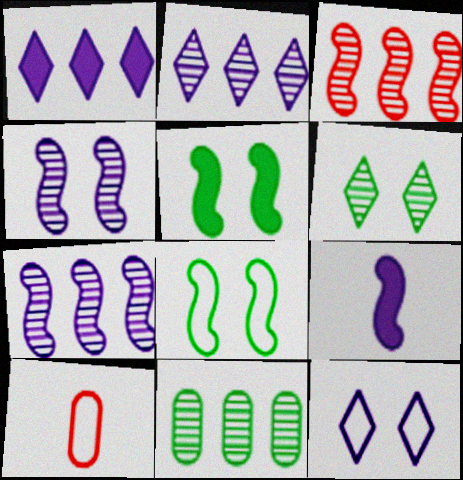[[2, 3, 11], 
[2, 5, 10], 
[3, 8, 9]]